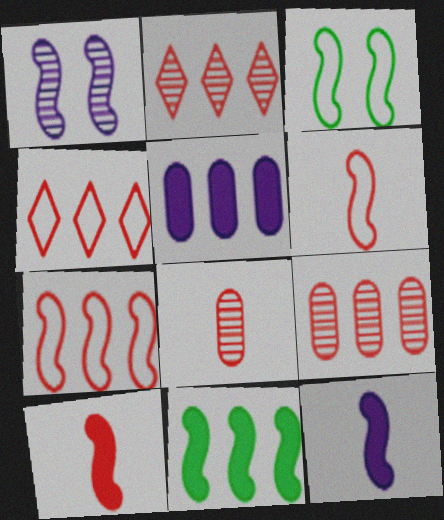[[1, 6, 11]]